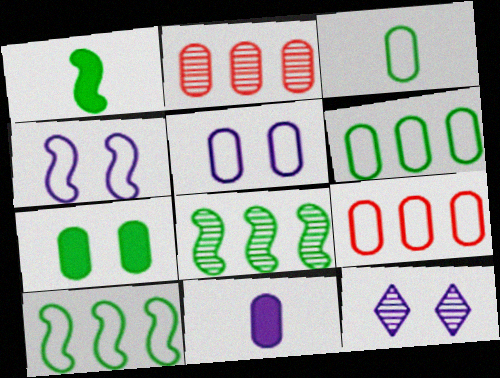[[1, 9, 12], 
[3, 5, 9]]